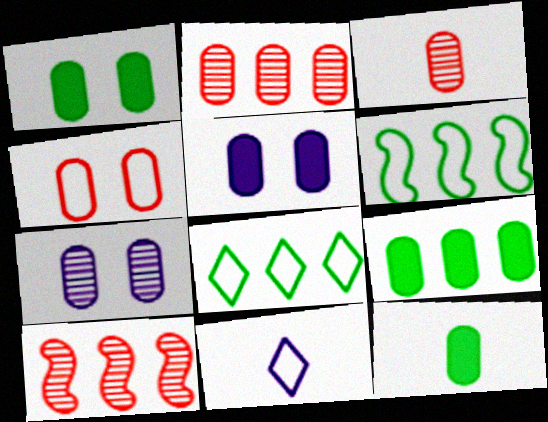[[1, 4, 7], 
[1, 9, 12], 
[1, 10, 11], 
[4, 6, 11]]